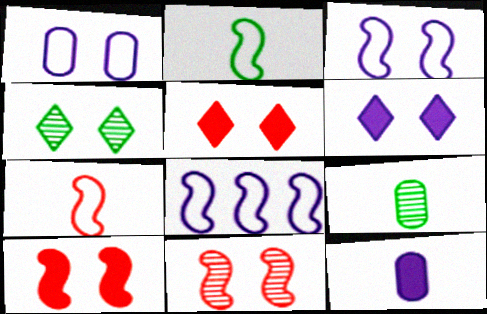[[1, 4, 10], 
[5, 8, 9]]